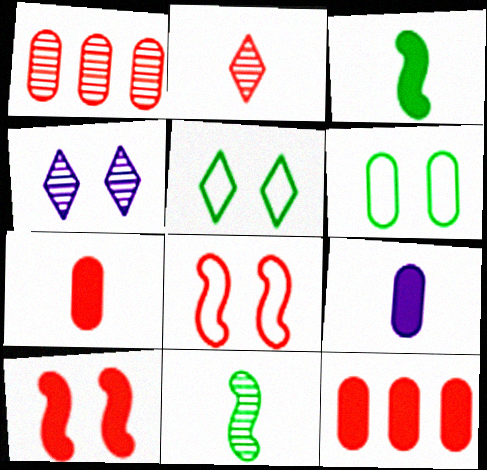[[1, 4, 11], 
[1, 6, 9], 
[2, 8, 12], 
[4, 6, 10]]